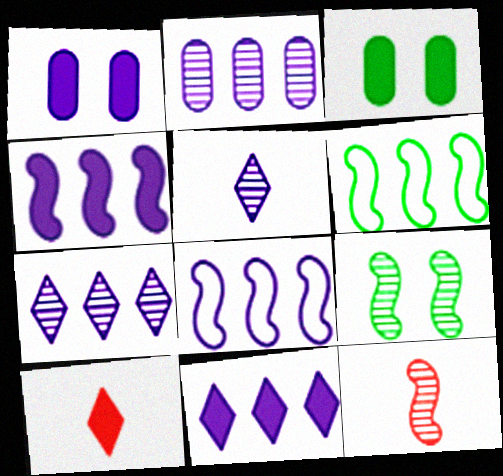[[1, 5, 8], 
[2, 8, 11], 
[3, 4, 10]]